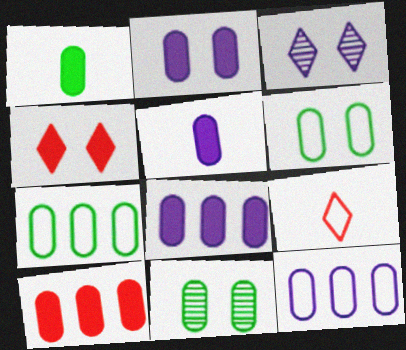[[1, 2, 10], 
[1, 7, 11], 
[2, 5, 8]]